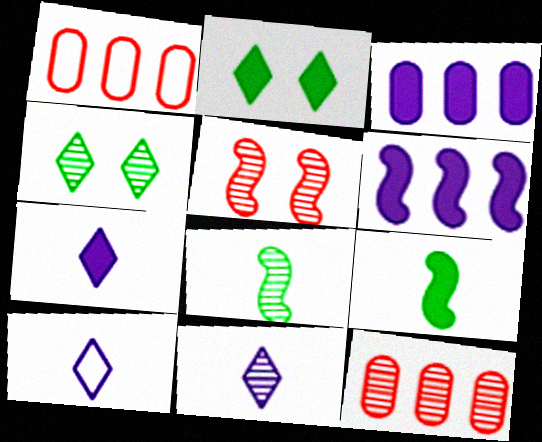[[7, 10, 11]]